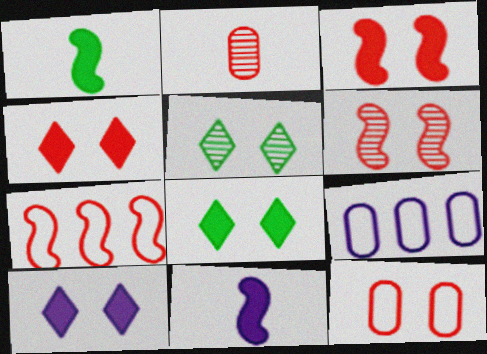[[2, 4, 7], 
[4, 6, 12], 
[4, 8, 10]]